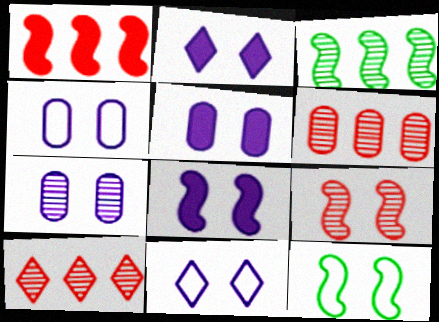[[2, 5, 8], 
[4, 5, 7], 
[7, 8, 11], 
[8, 9, 12]]